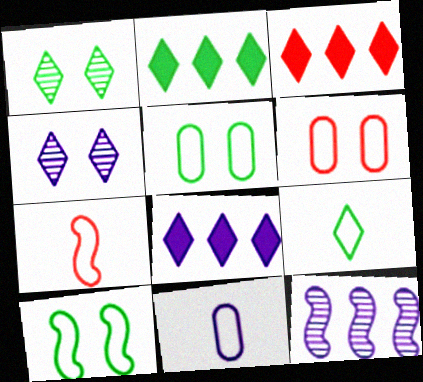[[1, 2, 9], 
[2, 3, 8], 
[3, 4, 9], 
[7, 9, 11]]